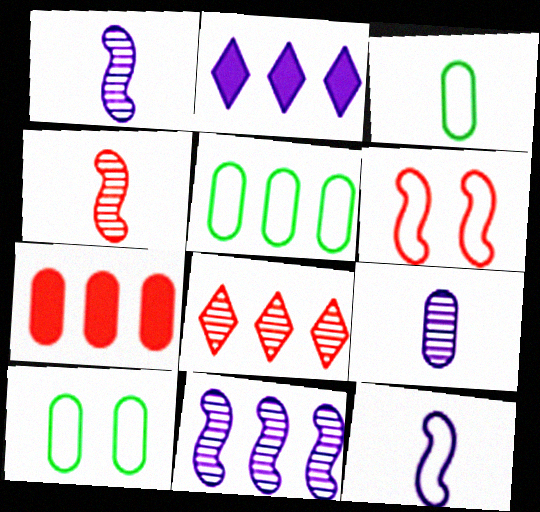[[2, 4, 10], 
[3, 5, 10], 
[7, 9, 10]]